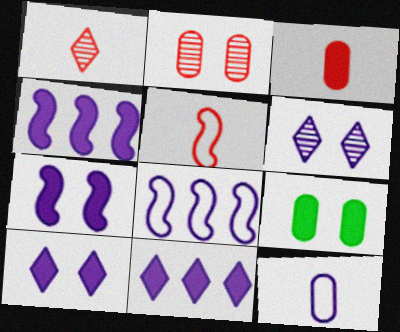[[1, 3, 5], 
[1, 8, 9], 
[4, 6, 12]]